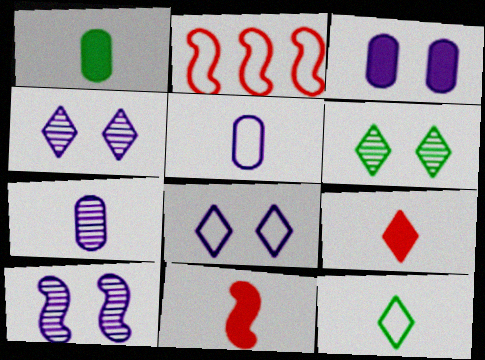[[1, 2, 4], 
[3, 8, 10], 
[7, 11, 12]]